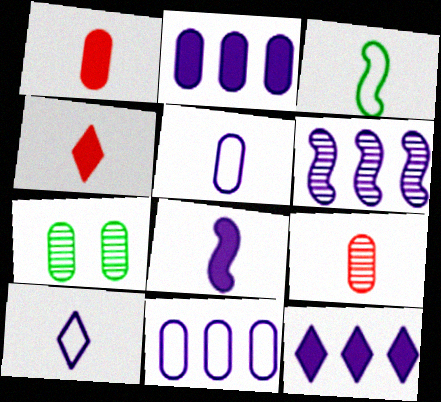[[1, 7, 11], 
[6, 11, 12]]